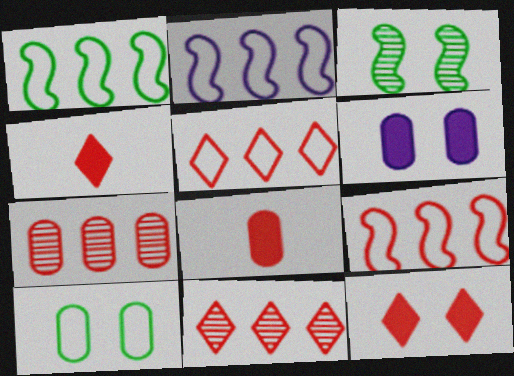[[1, 2, 9]]